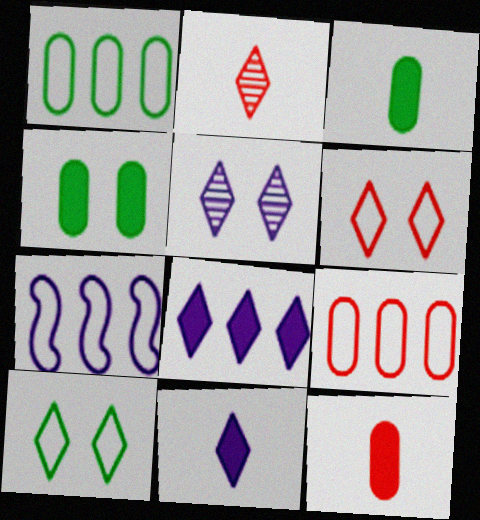[[2, 4, 7], 
[2, 8, 10]]